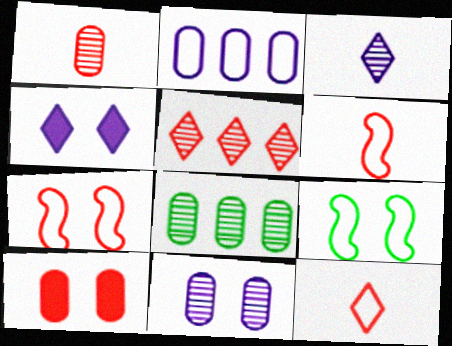[[1, 8, 11], 
[2, 9, 12], 
[4, 6, 8], 
[5, 6, 10]]